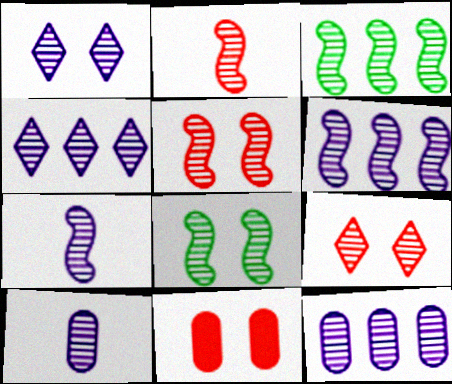[[1, 6, 10], 
[1, 7, 12], 
[2, 6, 8], 
[3, 5, 7], 
[3, 9, 10], 
[4, 6, 12]]